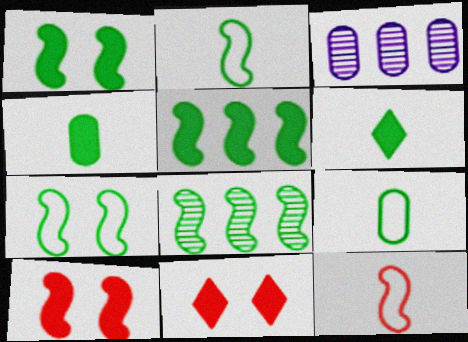[[1, 2, 8], 
[2, 3, 11]]